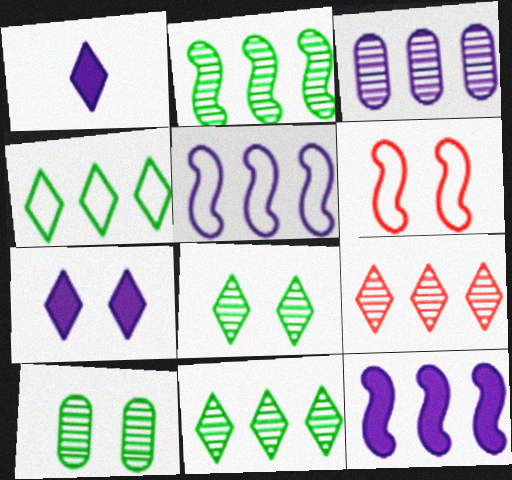[[2, 3, 9], 
[6, 7, 10]]